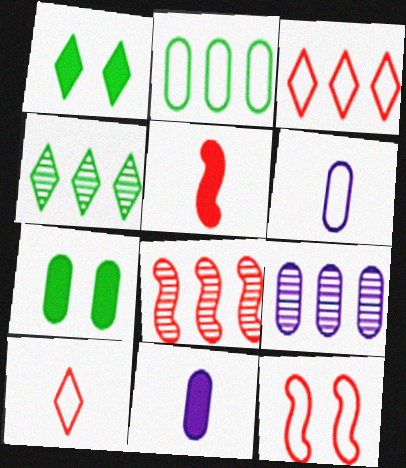[[1, 6, 8], 
[4, 8, 9], 
[4, 11, 12], 
[5, 8, 12]]